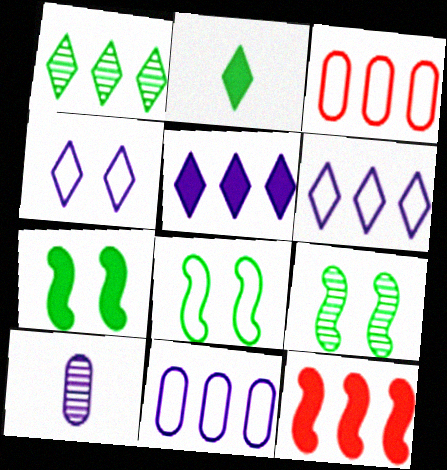[[1, 11, 12], 
[7, 8, 9]]